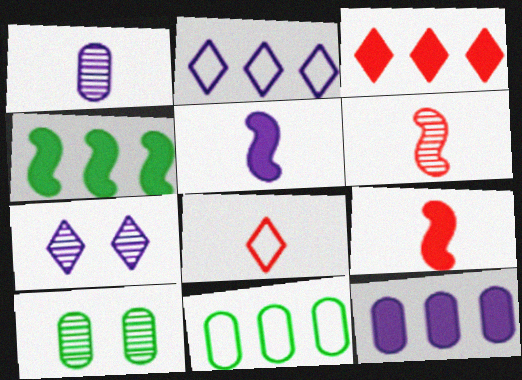[[2, 9, 10], 
[3, 4, 12], 
[7, 9, 11]]